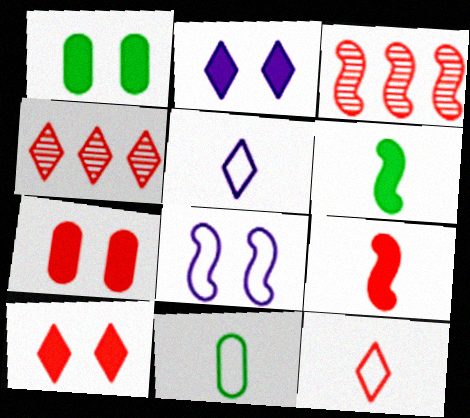[[1, 3, 5], 
[2, 3, 11], 
[3, 6, 8], 
[3, 7, 12], 
[4, 10, 12]]